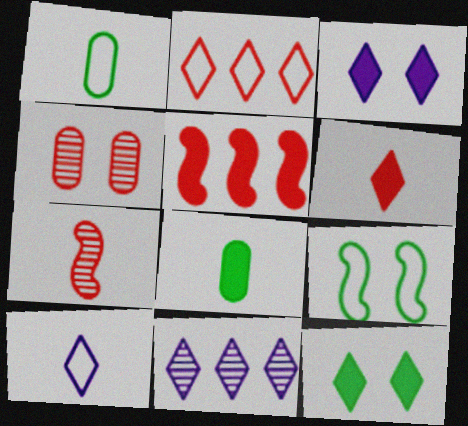[[3, 4, 9], 
[3, 5, 8], 
[3, 10, 11], 
[7, 8, 10]]